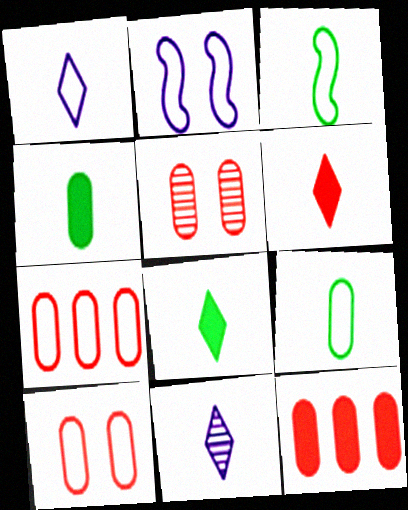[]